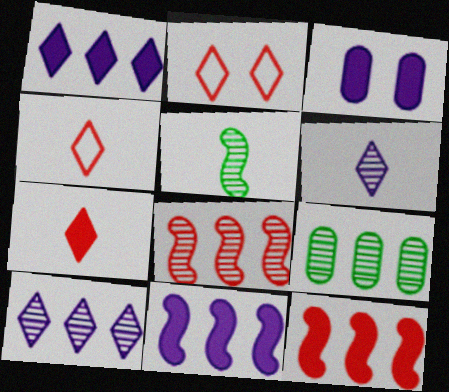[[8, 9, 10]]